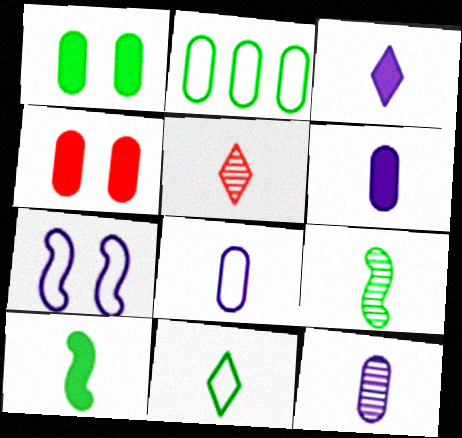[[2, 4, 12], 
[3, 5, 11], 
[5, 8, 10], 
[5, 9, 12], 
[6, 8, 12]]